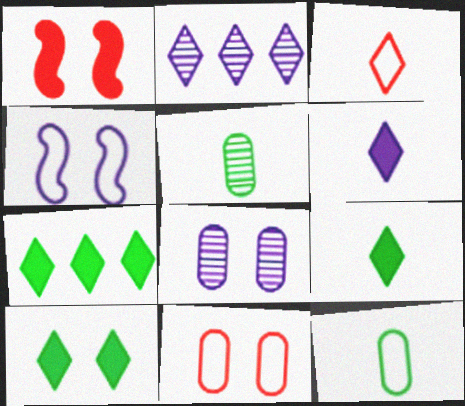[[1, 2, 12], 
[2, 3, 10], 
[7, 9, 10]]